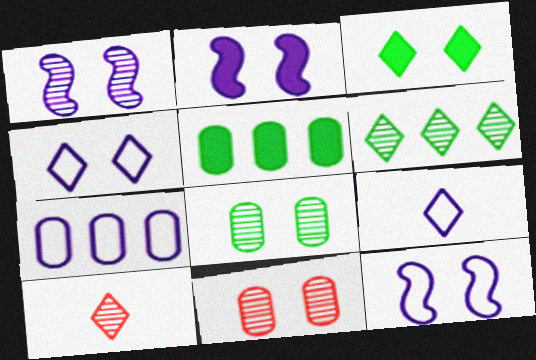[[1, 2, 12], 
[3, 11, 12], 
[5, 10, 12], 
[7, 9, 12]]